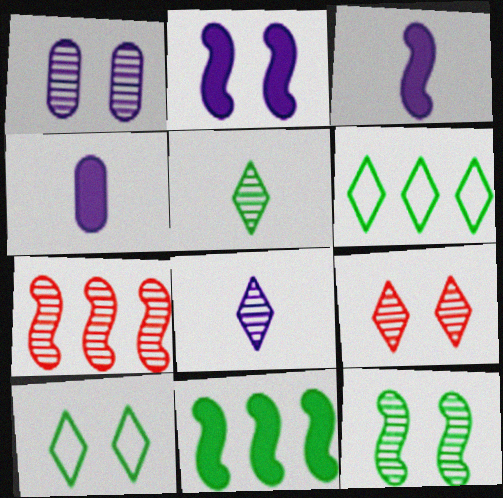[[1, 5, 7], 
[1, 9, 12], 
[4, 7, 10]]